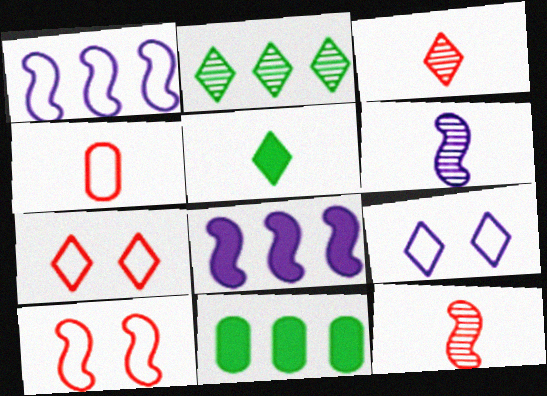[[4, 5, 6], 
[6, 7, 11], 
[9, 11, 12]]